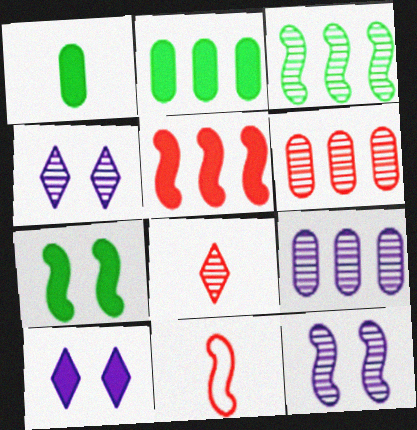[[1, 5, 10], 
[2, 4, 11]]